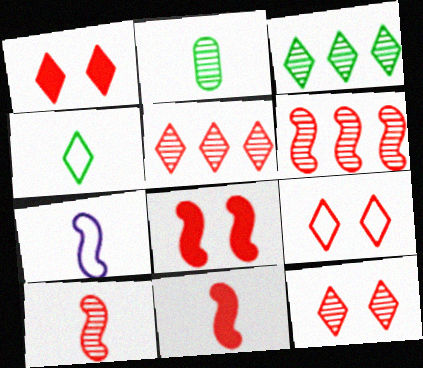[[1, 9, 12]]